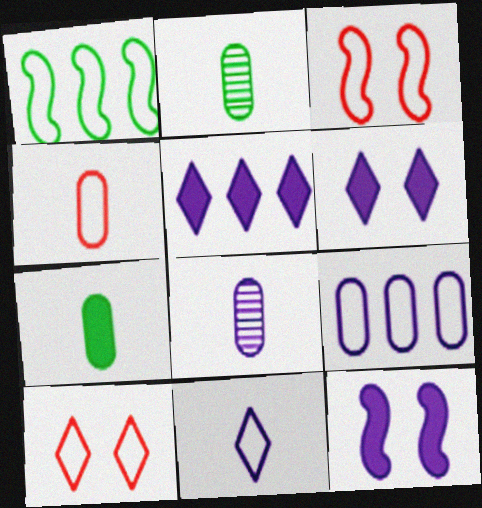[[2, 3, 5], 
[4, 7, 8]]